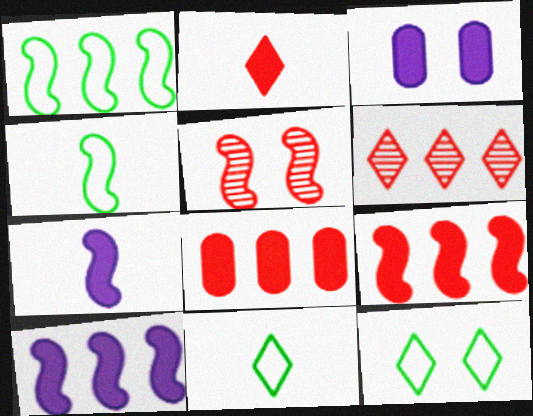[[1, 5, 7], 
[3, 4, 6], 
[3, 5, 12], 
[4, 5, 10]]